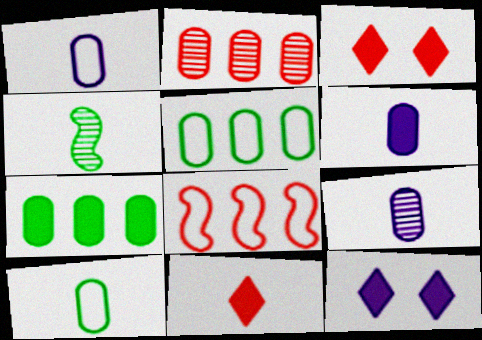[[1, 4, 11], 
[1, 6, 9]]